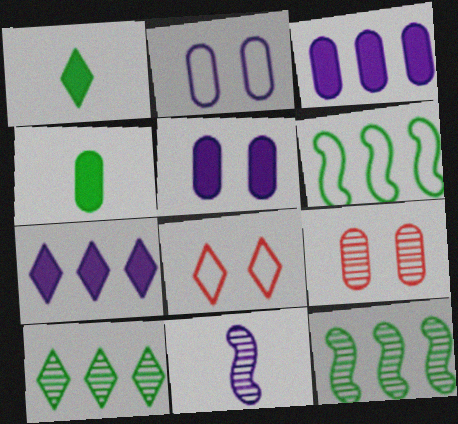[[2, 7, 11], 
[9, 10, 11]]